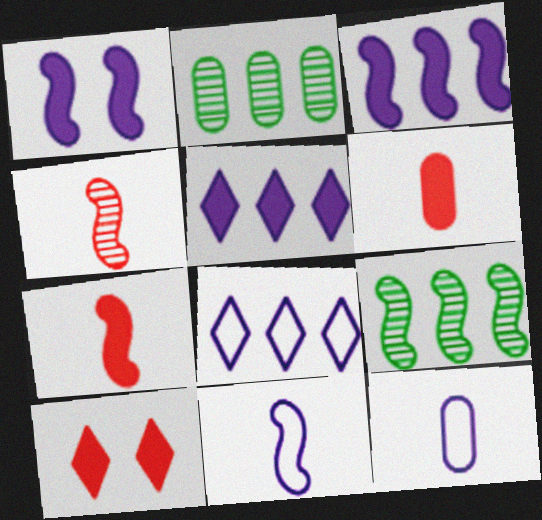[[2, 10, 11], 
[9, 10, 12]]